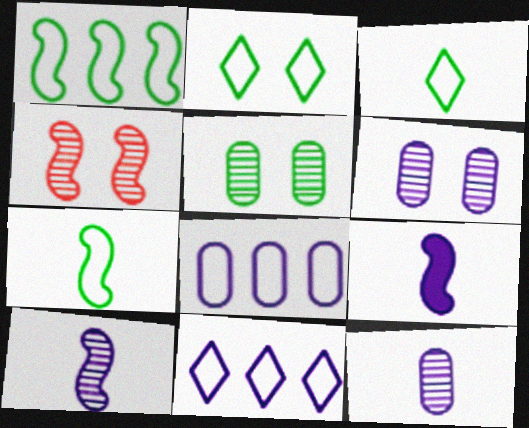[[1, 4, 9], 
[6, 9, 11]]